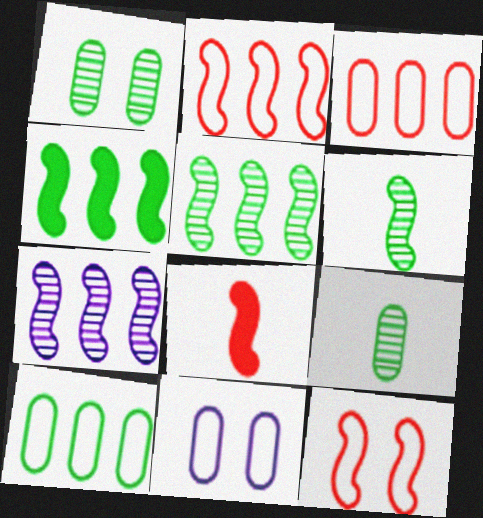[[2, 4, 7]]